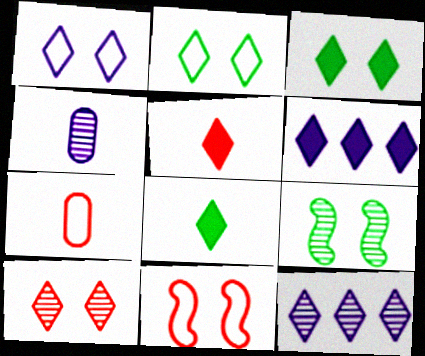[[1, 3, 10], 
[2, 5, 12], 
[3, 5, 6], 
[6, 7, 9]]